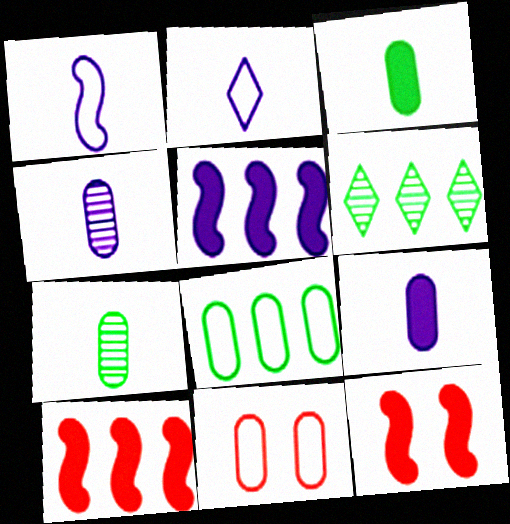[]